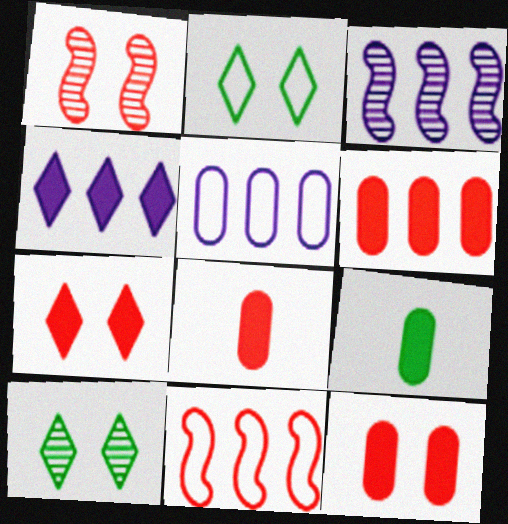[[2, 3, 8], 
[3, 4, 5], 
[6, 8, 12]]